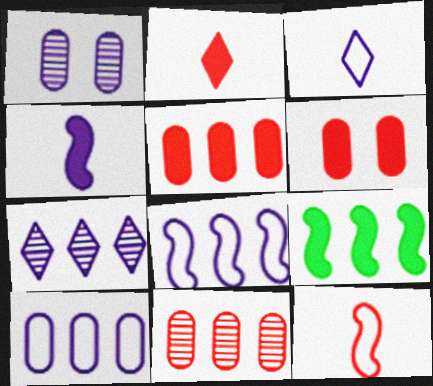[]